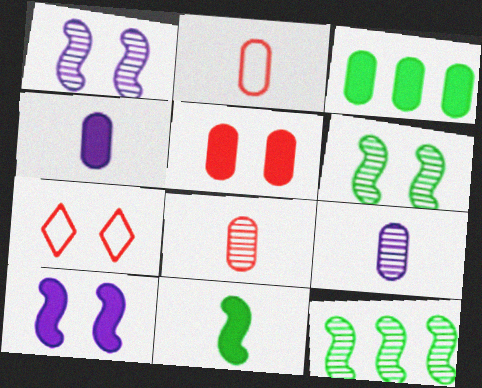[[3, 4, 5], 
[4, 7, 12]]